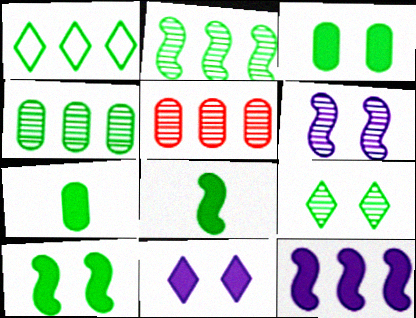[[1, 5, 12]]